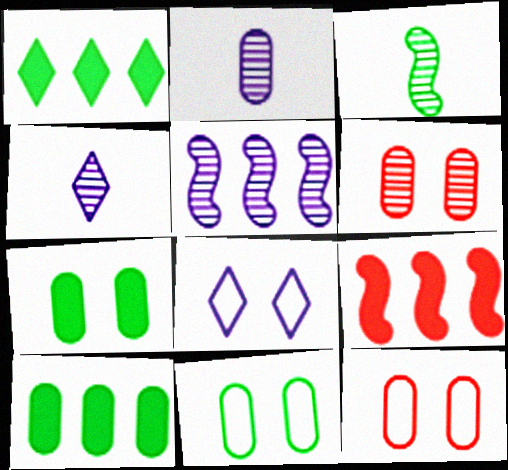[[1, 3, 11], 
[2, 10, 12], 
[4, 9, 11]]